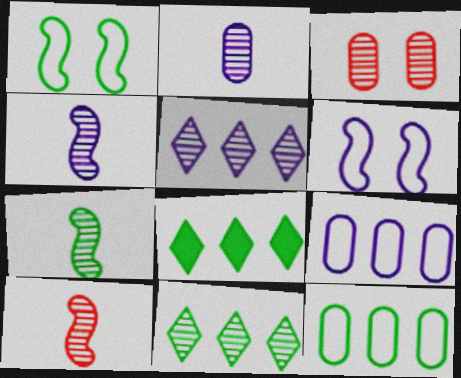[[3, 4, 11], 
[3, 5, 7], 
[4, 7, 10]]